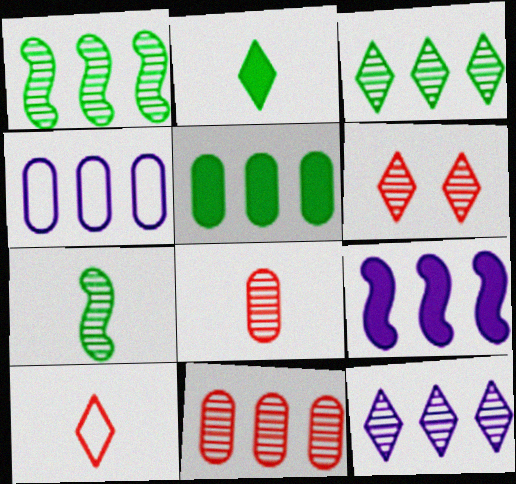[[1, 11, 12], 
[4, 5, 11], 
[4, 9, 12]]